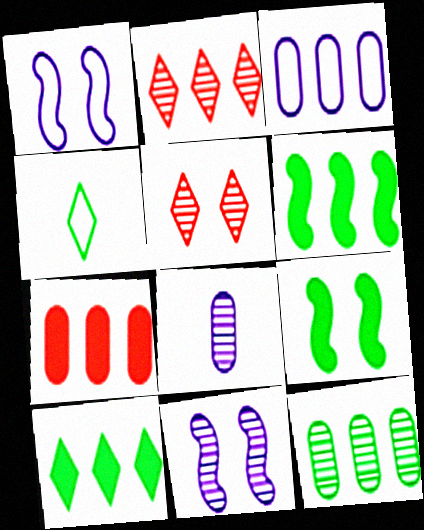[[2, 3, 6], 
[3, 7, 12], 
[4, 7, 11], 
[4, 9, 12]]